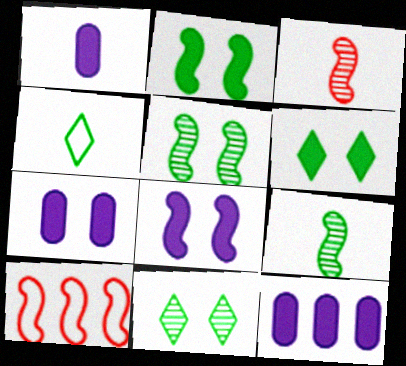[[1, 3, 4], 
[1, 7, 12], 
[1, 10, 11], 
[8, 9, 10]]